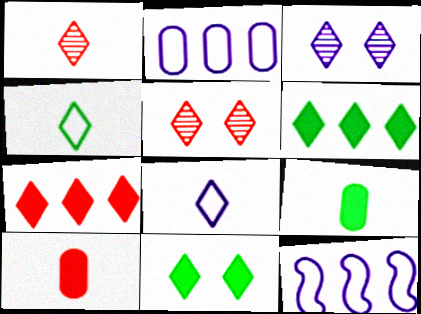[[3, 4, 7], 
[5, 6, 8], 
[5, 9, 12]]